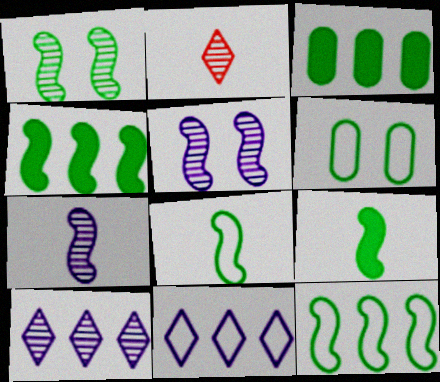[[1, 4, 8], 
[1, 9, 12]]